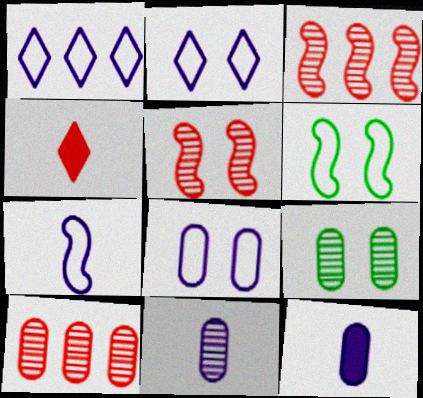[[1, 7, 8], 
[9, 10, 11]]